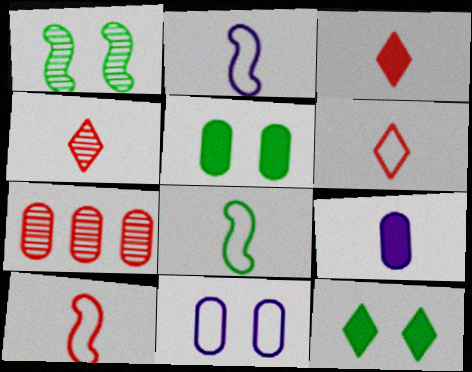[[2, 7, 12], 
[2, 8, 10], 
[3, 4, 6], 
[4, 8, 9]]